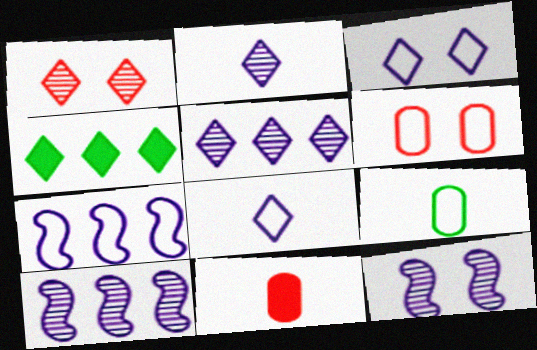[[1, 4, 8]]